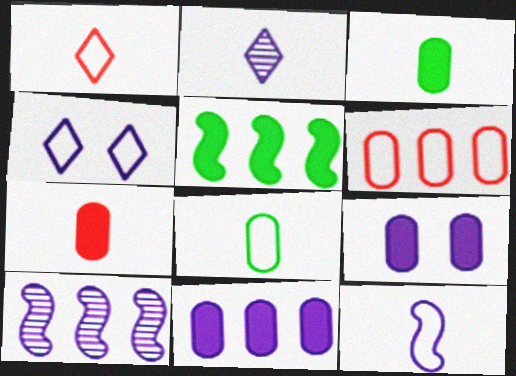[[1, 8, 12]]